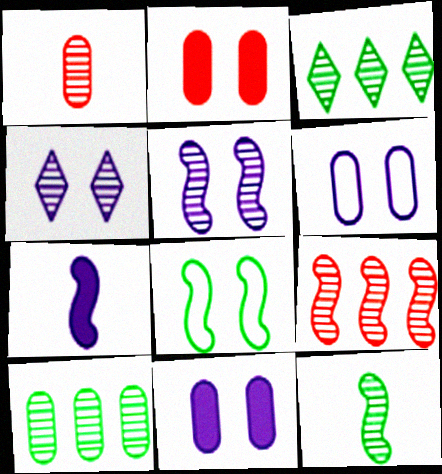[[1, 3, 5], 
[2, 4, 8], 
[5, 9, 12], 
[7, 8, 9]]